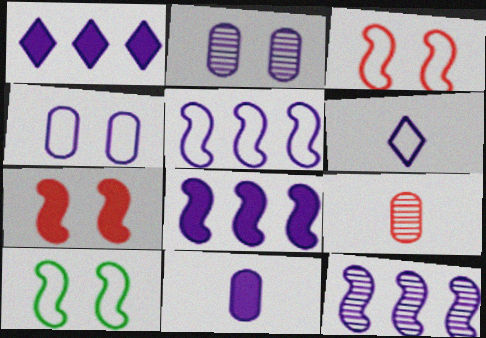[[1, 9, 10], 
[2, 6, 8], 
[4, 5, 6], 
[5, 8, 12]]